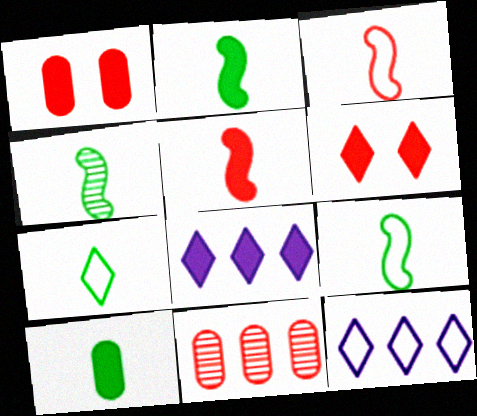[[1, 2, 8], 
[1, 4, 12], 
[2, 4, 9], 
[3, 6, 11], 
[4, 7, 10]]